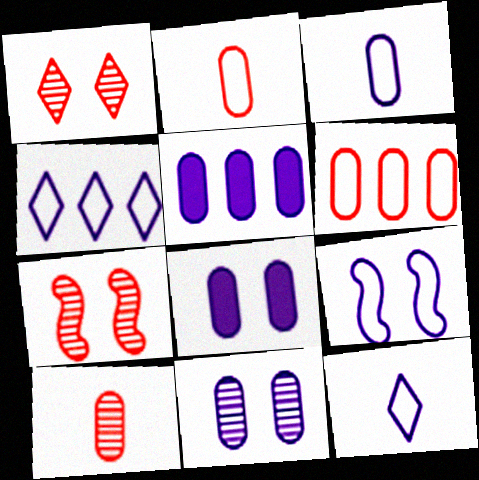[[3, 4, 9], 
[3, 5, 11]]